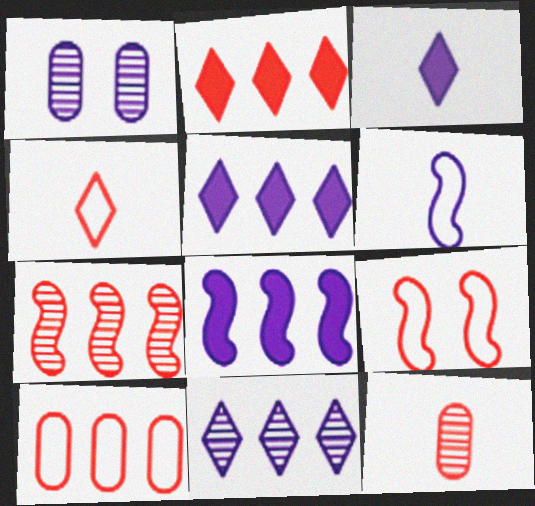[[1, 5, 6], 
[2, 7, 10], 
[2, 9, 12], 
[4, 9, 10]]